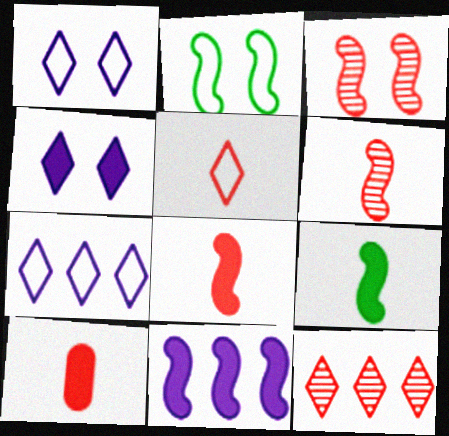[[2, 6, 11], 
[5, 6, 10]]